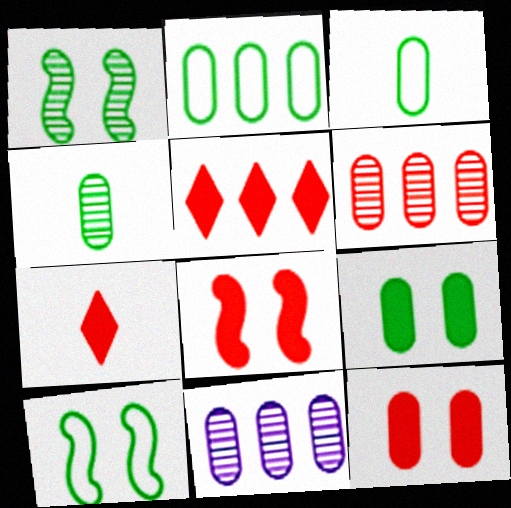[[2, 4, 9], 
[3, 11, 12], 
[7, 10, 11]]